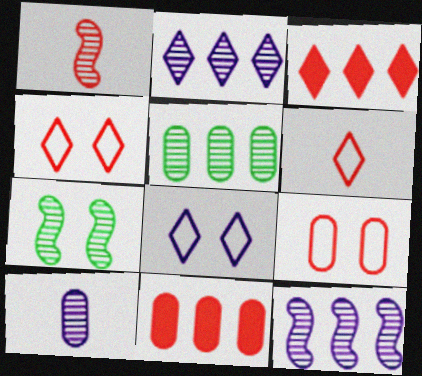[[1, 3, 9], 
[1, 4, 11], 
[1, 7, 12]]